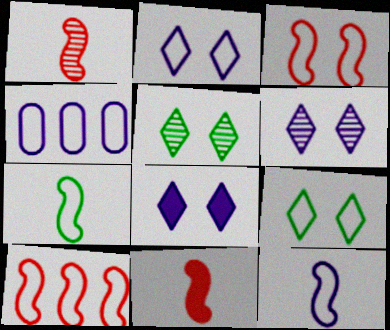[[2, 4, 12], 
[2, 6, 8], 
[4, 5, 11]]